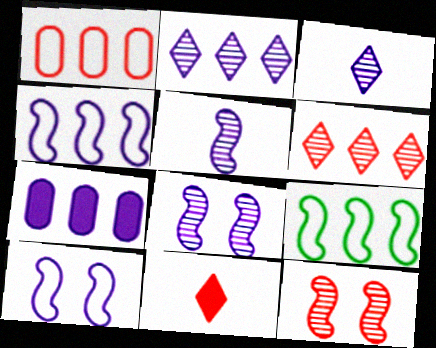[[1, 11, 12], 
[2, 4, 7], 
[3, 7, 10], 
[6, 7, 9]]